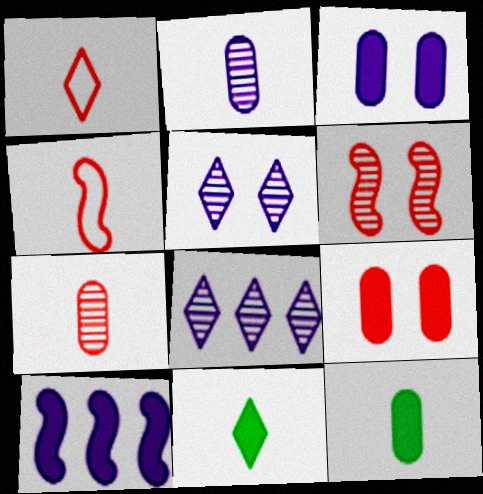[[2, 4, 11], 
[9, 10, 11]]